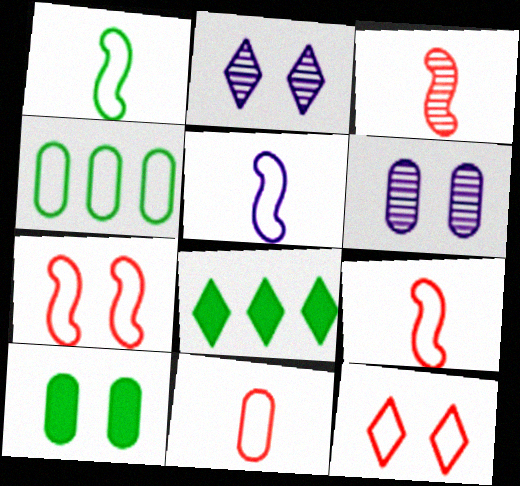[[1, 5, 9], 
[2, 7, 10], 
[4, 5, 12], 
[6, 8, 9]]